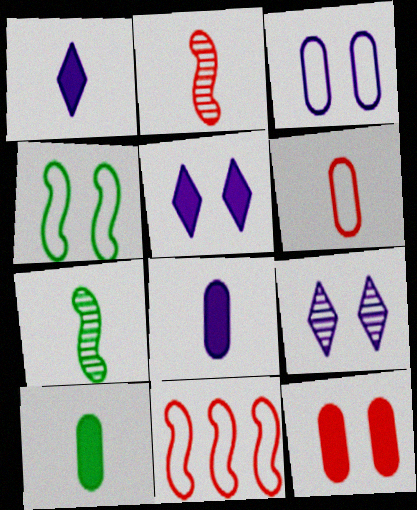[[1, 6, 7], 
[4, 9, 12], 
[9, 10, 11]]